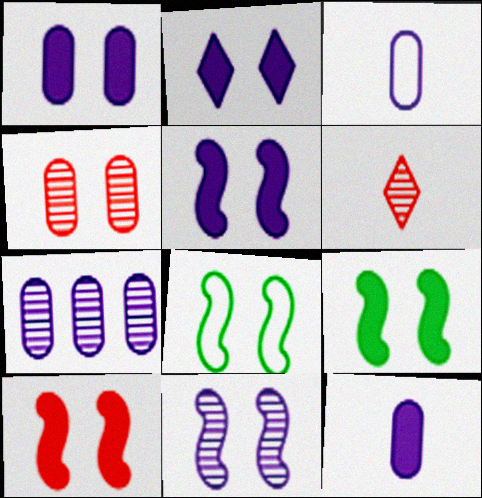[[1, 2, 5], 
[1, 3, 7], 
[2, 4, 8], 
[5, 9, 10], 
[8, 10, 11]]